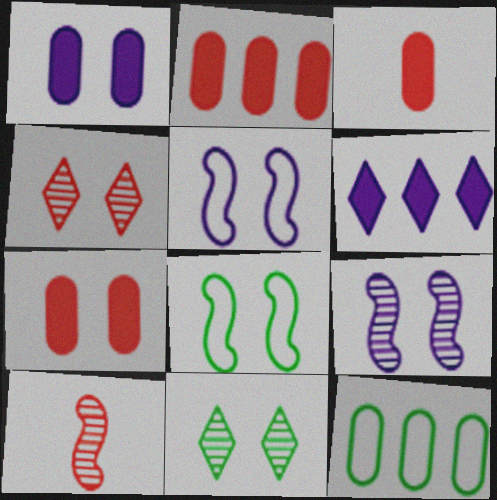[[1, 4, 8], 
[2, 3, 7], 
[5, 7, 11]]